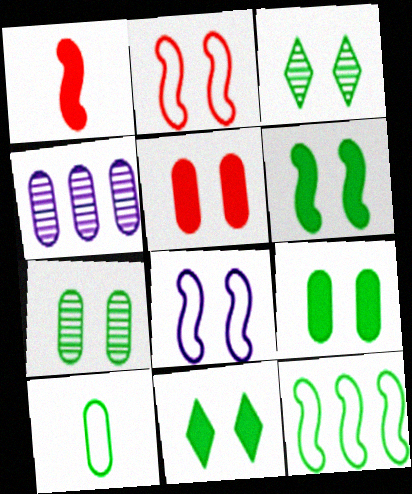[[3, 5, 8], 
[4, 5, 10], 
[6, 9, 11]]